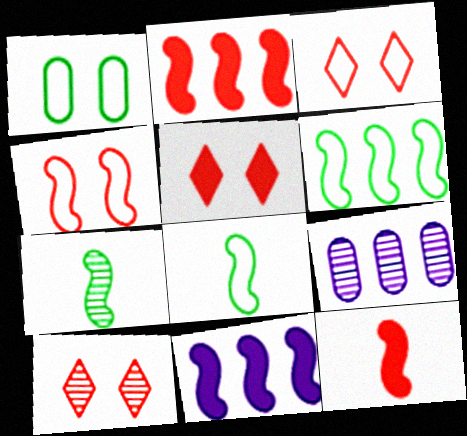[[3, 5, 10], 
[4, 7, 11], 
[5, 8, 9], 
[7, 9, 10]]